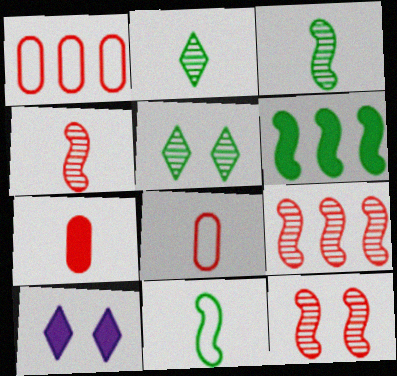[[1, 3, 10], 
[4, 9, 12], 
[6, 7, 10]]